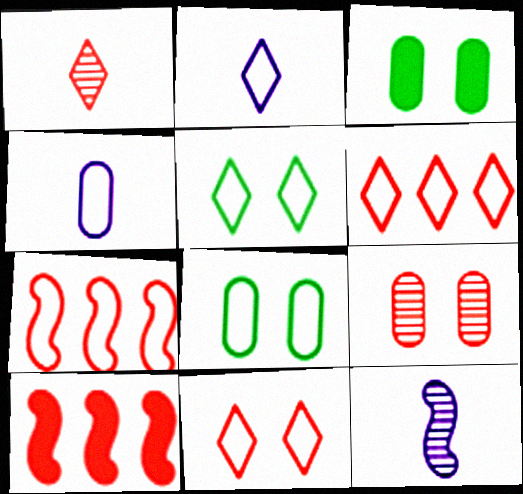[[2, 5, 6], 
[2, 7, 8], 
[3, 6, 12], 
[4, 5, 7]]